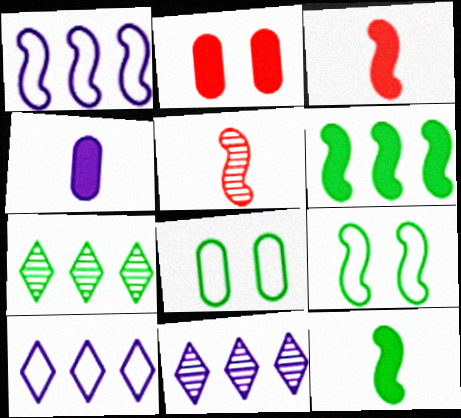[[3, 8, 11], 
[7, 8, 12]]